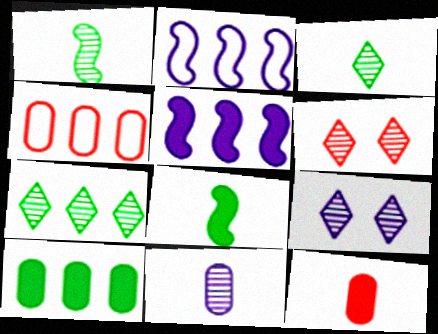[[4, 5, 7], 
[4, 8, 9]]